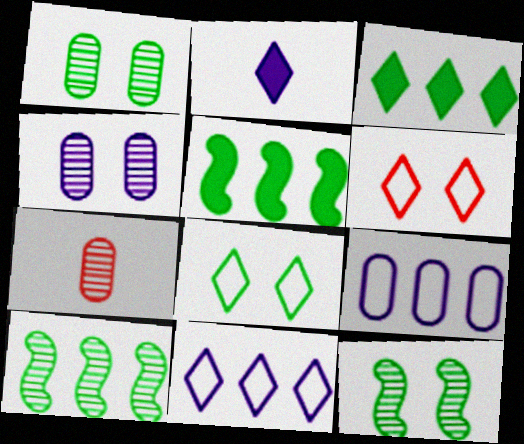[]